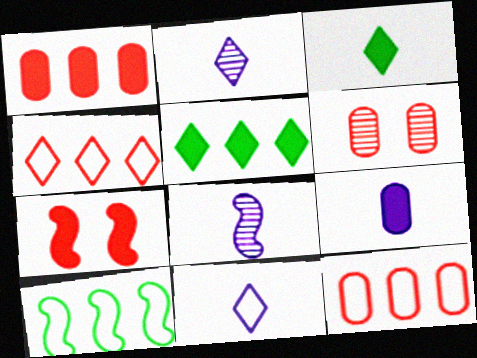[[5, 7, 9], 
[7, 8, 10], 
[8, 9, 11]]